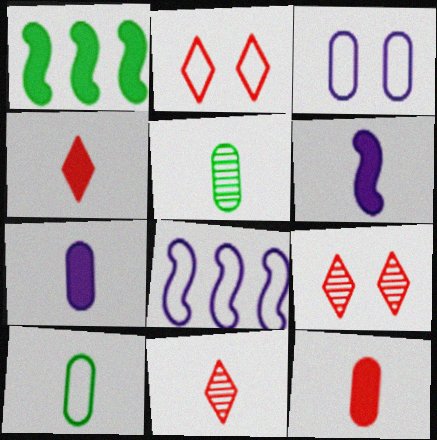[[1, 3, 11], 
[2, 8, 10], 
[6, 10, 11]]